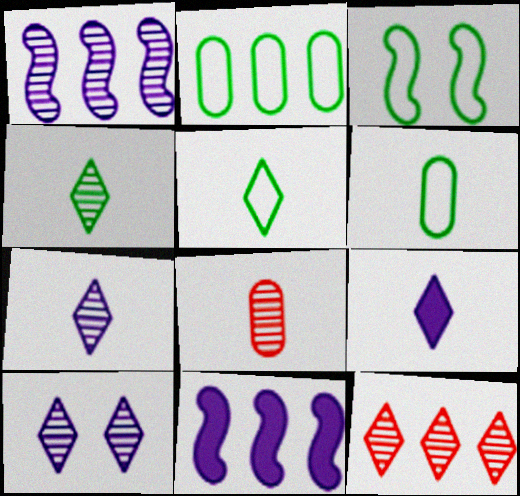[[2, 3, 5], 
[2, 11, 12], 
[4, 10, 12]]